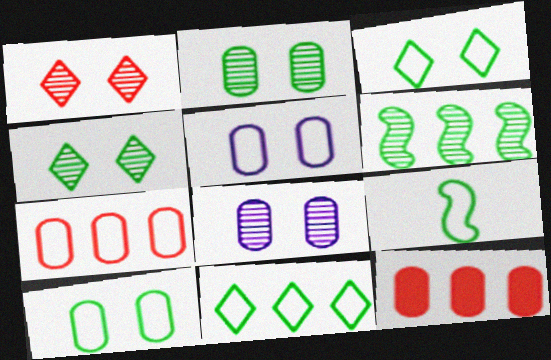[[9, 10, 11]]